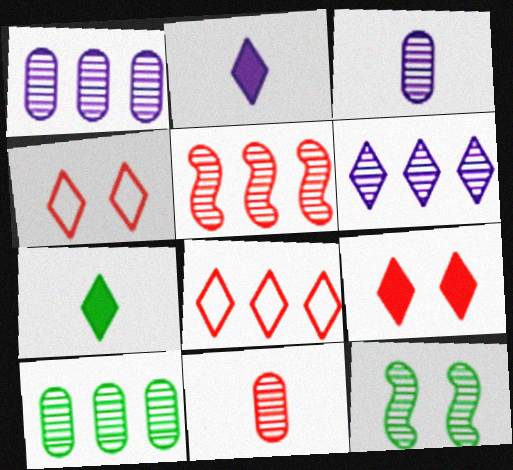[[4, 6, 7], 
[5, 6, 10], 
[6, 11, 12]]